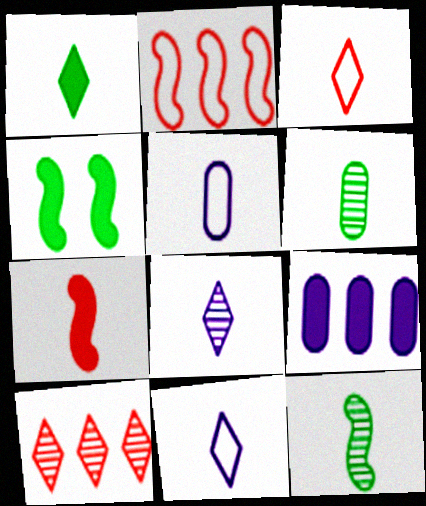[[1, 3, 8], 
[4, 5, 10], 
[6, 7, 11]]